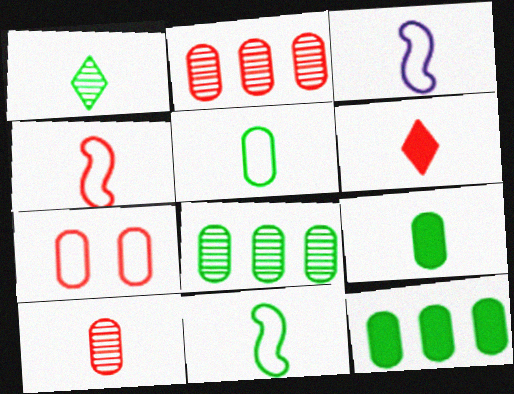[[1, 9, 11], 
[3, 4, 11], 
[4, 6, 10]]